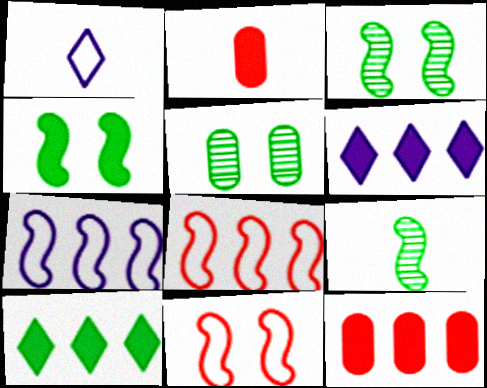[[1, 2, 9], 
[1, 3, 12], 
[2, 4, 6]]